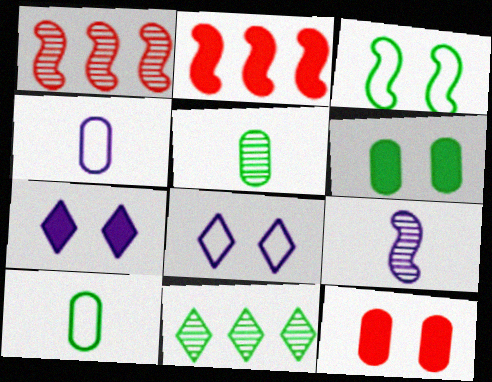[[1, 7, 10], 
[2, 3, 9], 
[2, 5, 8]]